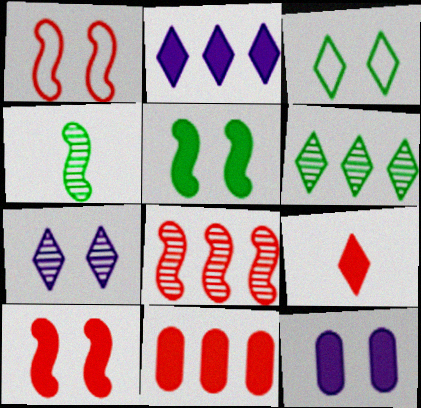[[9, 10, 11]]